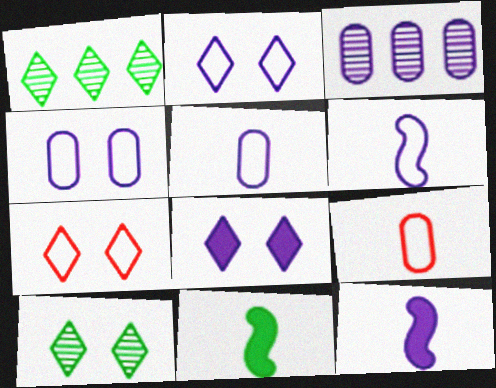[[2, 3, 12], 
[3, 6, 8], 
[3, 7, 11], 
[7, 8, 10]]